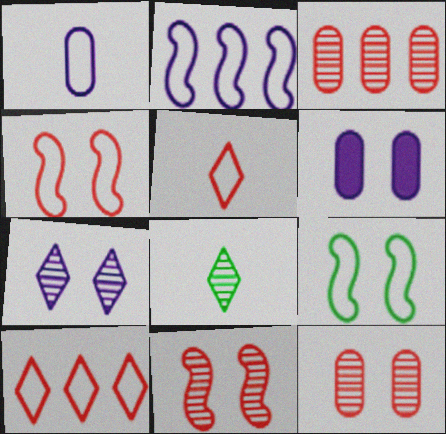[[1, 9, 10]]